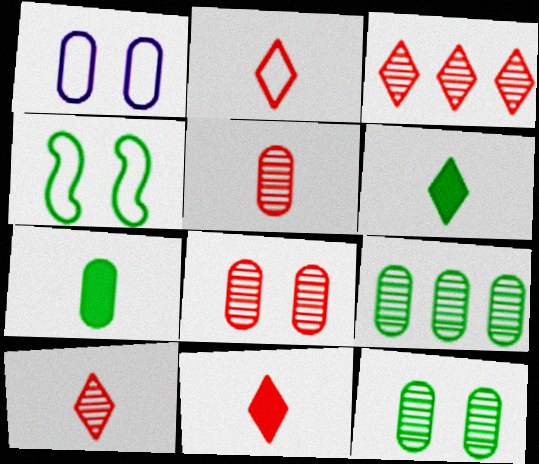[[2, 10, 11], 
[4, 6, 9]]